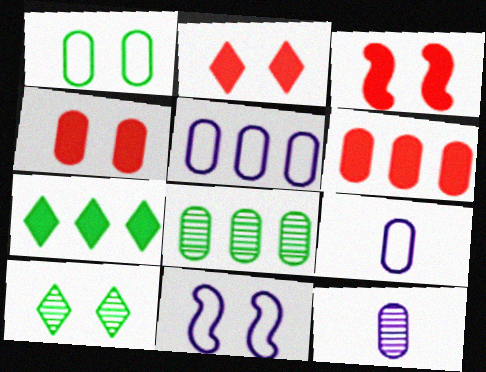[[1, 6, 12], 
[2, 3, 4], 
[4, 8, 9], 
[4, 10, 11], 
[5, 6, 8]]